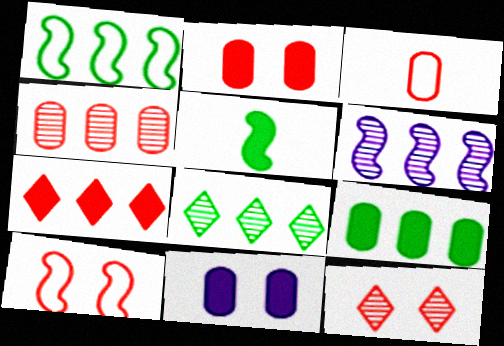[[1, 8, 9], 
[2, 3, 4], 
[2, 10, 12], 
[4, 6, 8], 
[5, 6, 10], 
[5, 7, 11]]